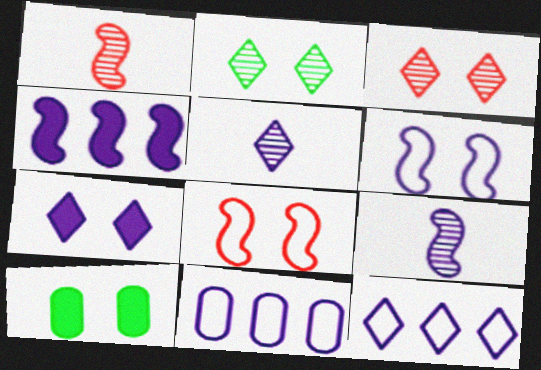[[1, 10, 12], 
[3, 6, 10], 
[4, 6, 9], 
[5, 7, 12], 
[7, 9, 11]]